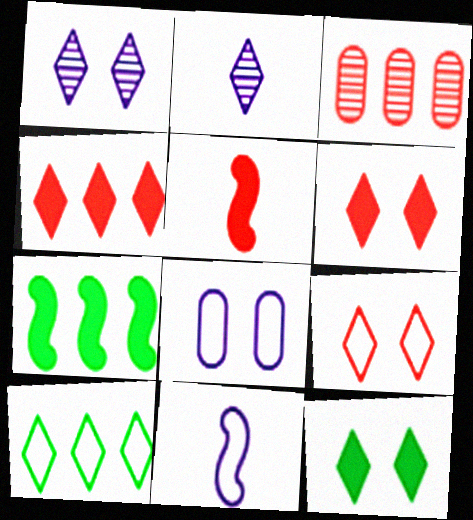[[1, 9, 12], 
[2, 6, 10], 
[3, 5, 9], 
[3, 11, 12]]